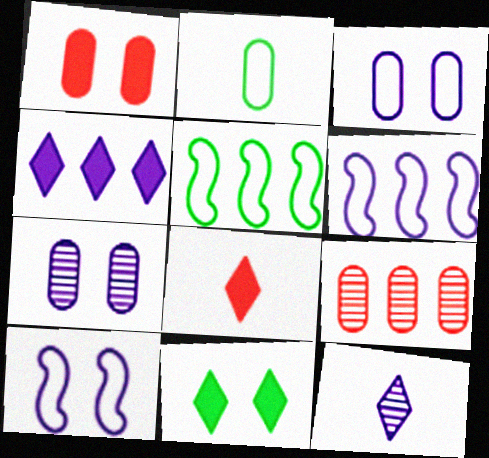[[1, 5, 12], 
[4, 5, 9], 
[4, 8, 11], 
[5, 7, 8]]